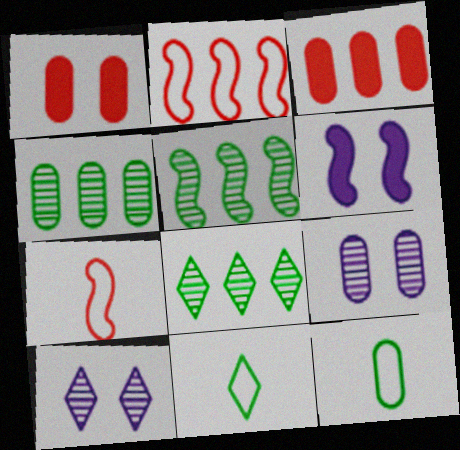[[3, 9, 12], 
[4, 5, 8], 
[5, 6, 7]]